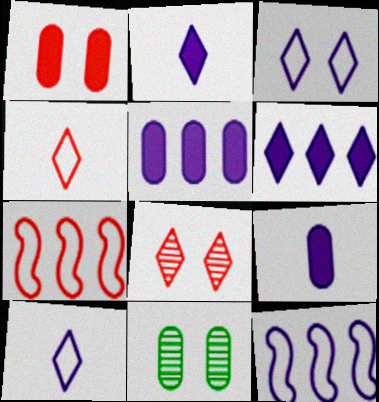[[2, 7, 11]]